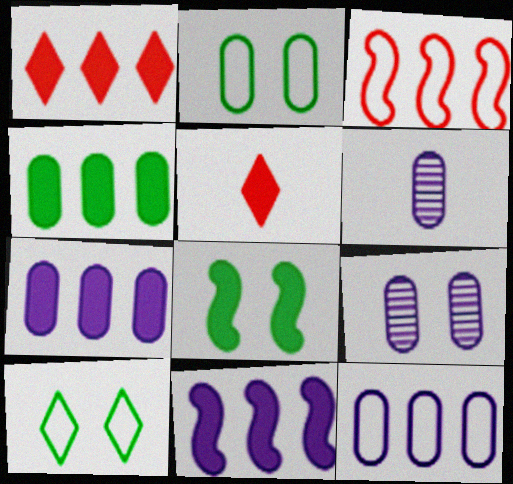[[1, 4, 11], 
[5, 7, 8]]